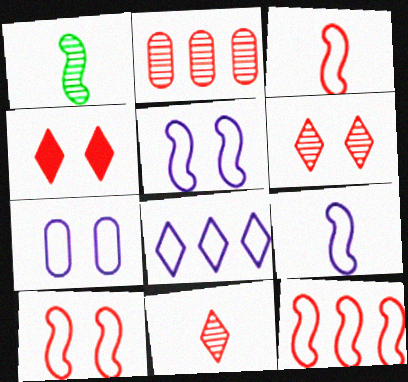[[2, 3, 4], 
[3, 10, 12], 
[7, 8, 9]]